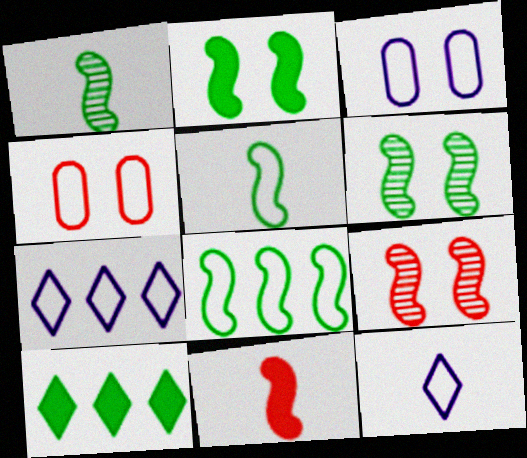[[1, 2, 8], 
[4, 5, 7], 
[4, 8, 12]]